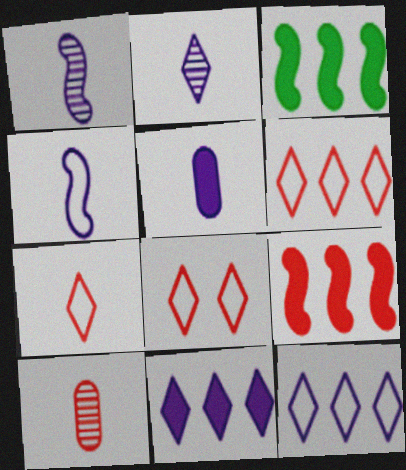[[2, 4, 5], 
[6, 7, 8], 
[8, 9, 10]]